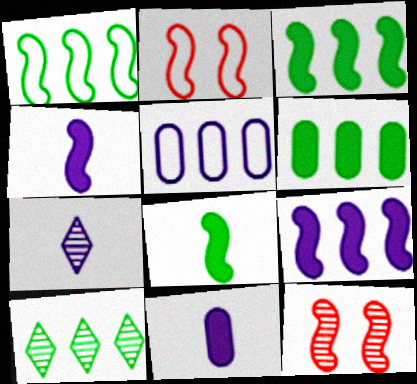[[1, 4, 12], 
[1, 6, 10], 
[2, 6, 7], 
[2, 10, 11]]